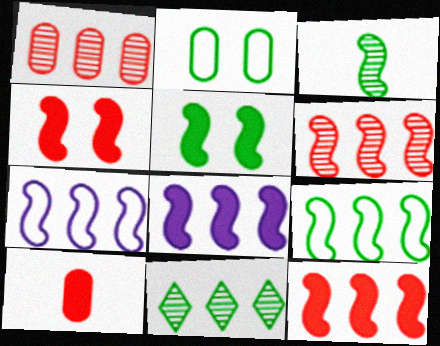[[3, 4, 7], 
[3, 5, 9], 
[6, 8, 9]]